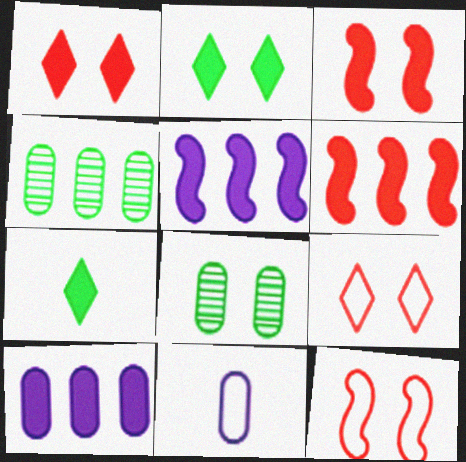[[3, 7, 10]]